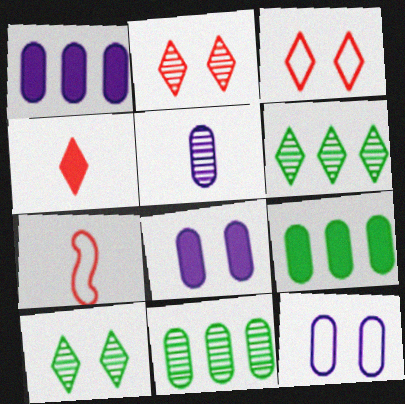[[1, 5, 12], 
[1, 7, 10], 
[6, 7, 8]]